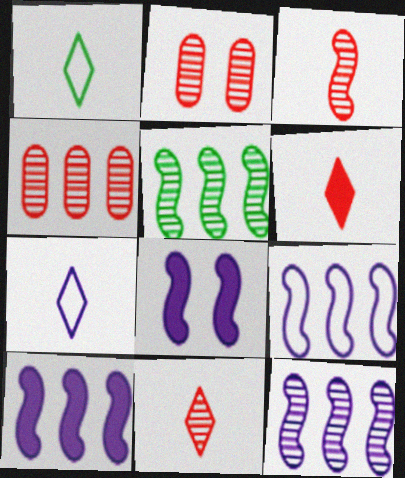[[1, 2, 10], 
[1, 4, 8], 
[9, 10, 12]]